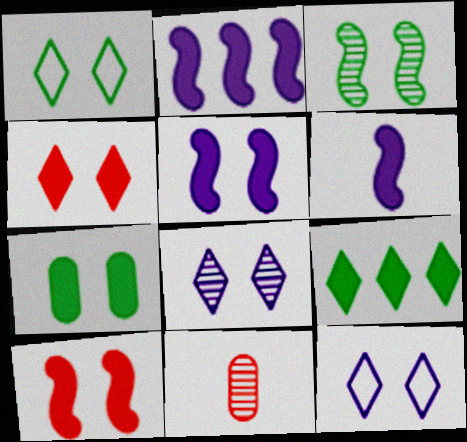[[1, 2, 11], 
[1, 3, 7], 
[1, 4, 8], 
[2, 5, 6], 
[4, 5, 7]]